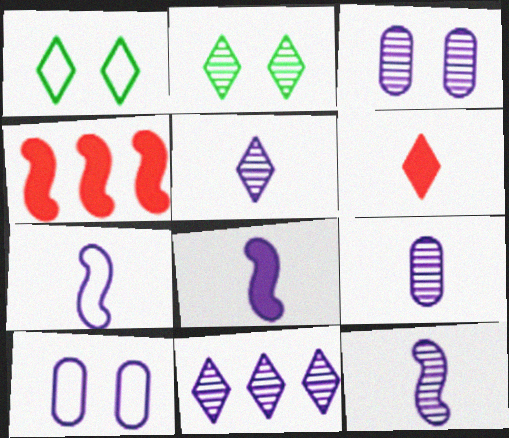[[1, 4, 9], 
[1, 6, 11], 
[3, 11, 12], 
[5, 9, 12], 
[7, 8, 12], 
[8, 10, 11]]